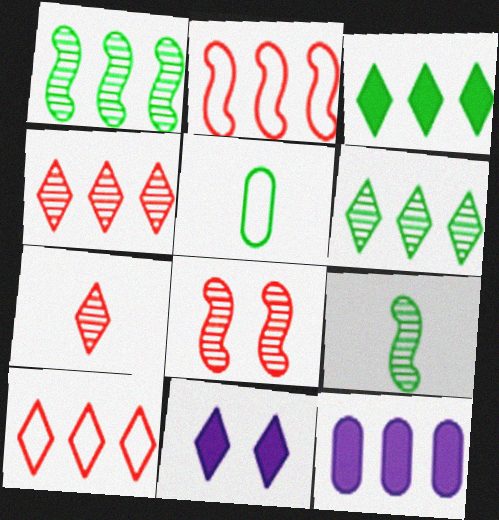[[1, 10, 12], 
[2, 6, 12]]